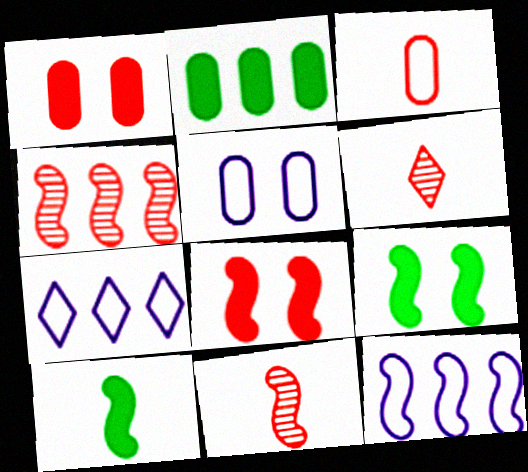[[2, 4, 7], 
[9, 11, 12]]